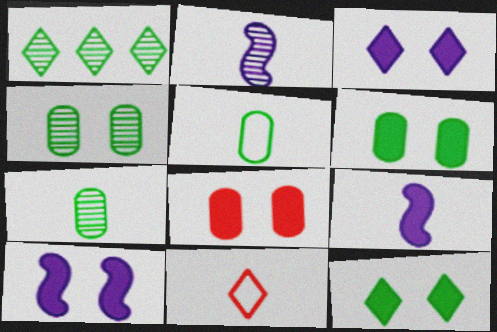[[1, 3, 11], 
[7, 9, 11], 
[8, 10, 12]]